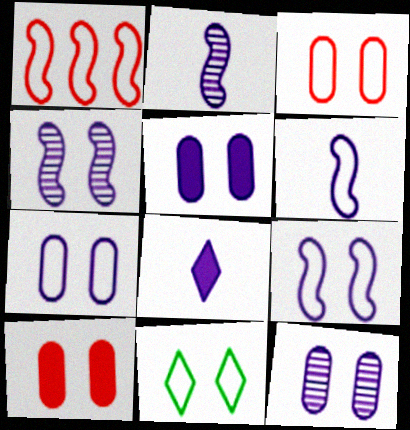[[3, 9, 11], 
[4, 10, 11], 
[5, 7, 12]]